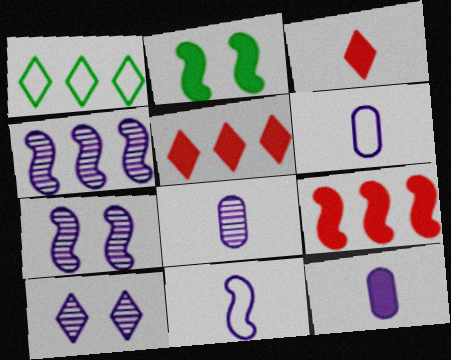[[1, 3, 10], 
[2, 5, 12], 
[4, 8, 10], 
[6, 8, 12]]